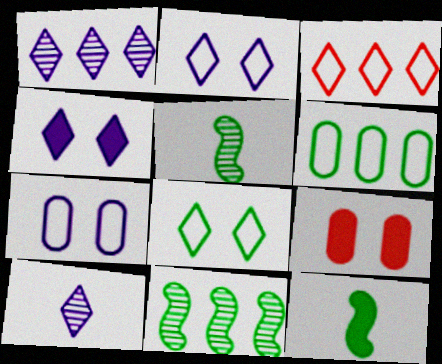[]